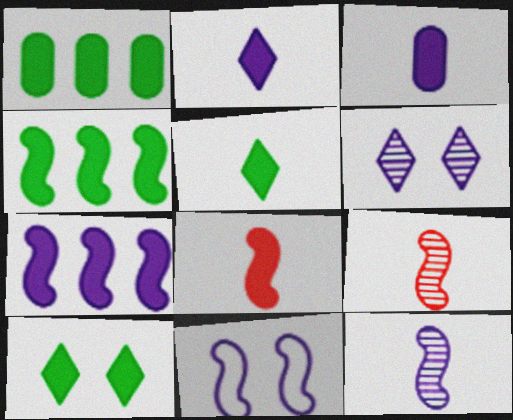[[3, 5, 8], 
[4, 9, 11], 
[7, 11, 12]]